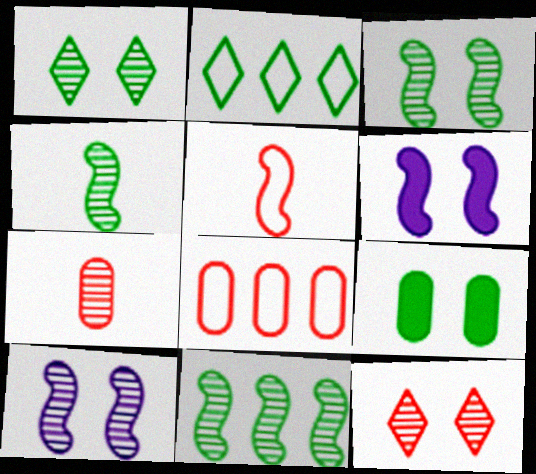[[2, 4, 9], 
[2, 6, 7], 
[3, 4, 11], 
[5, 6, 11]]